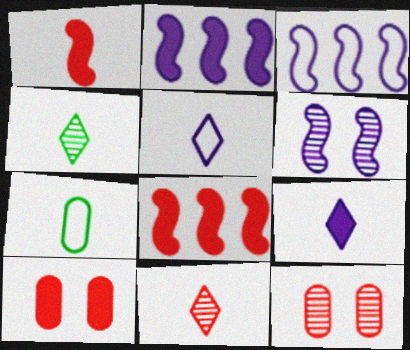[[3, 4, 10]]